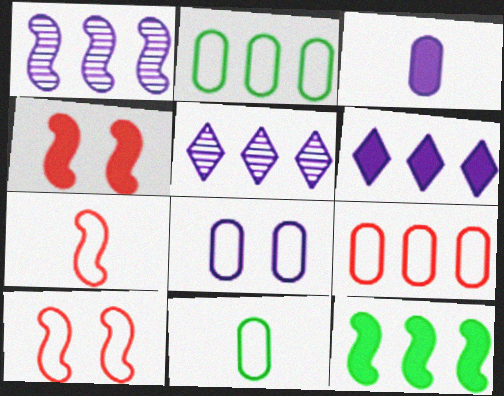[[4, 5, 11], 
[5, 9, 12], 
[8, 9, 11]]